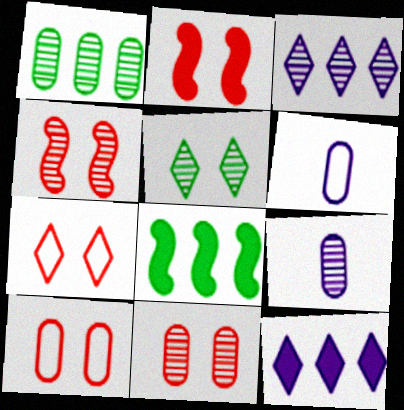[[1, 9, 11], 
[2, 7, 11], 
[7, 8, 9]]